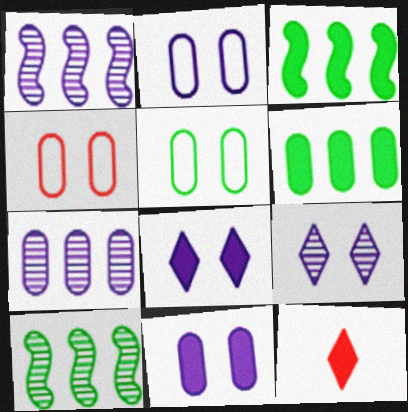[[1, 5, 12], 
[2, 4, 5], 
[2, 10, 12], 
[3, 11, 12]]